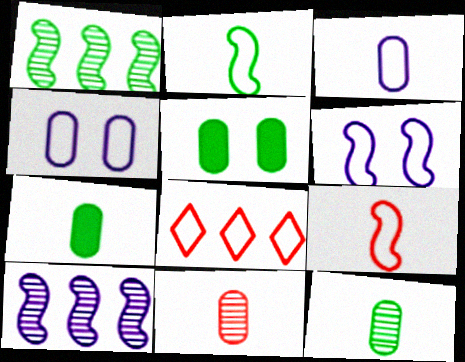[[2, 4, 8], 
[3, 7, 11]]